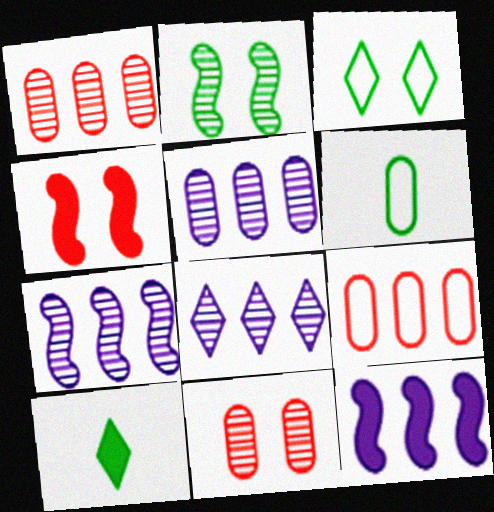[[4, 6, 8], 
[5, 7, 8]]